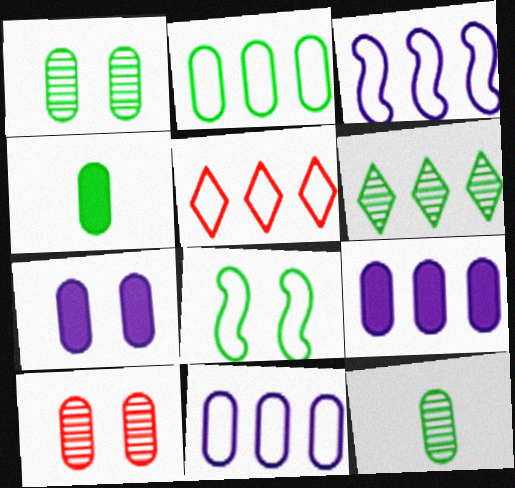[[1, 2, 4], 
[2, 3, 5], 
[4, 6, 8], 
[4, 10, 11]]